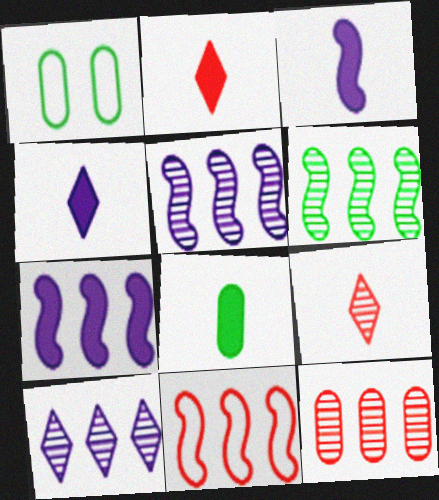[[1, 2, 5], 
[1, 7, 9], 
[2, 3, 8], 
[6, 7, 11], 
[6, 10, 12]]